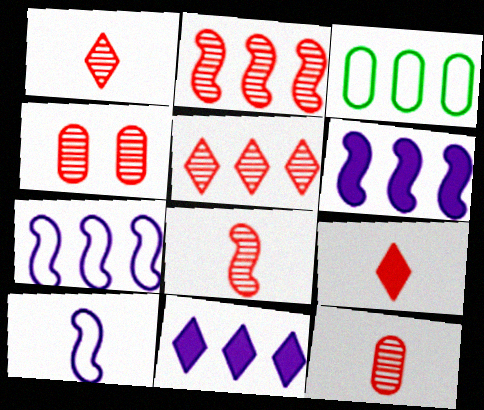[[1, 2, 4], 
[1, 8, 12], 
[2, 3, 11], 
[3, 5, 6], 
[4, 5, 8]]